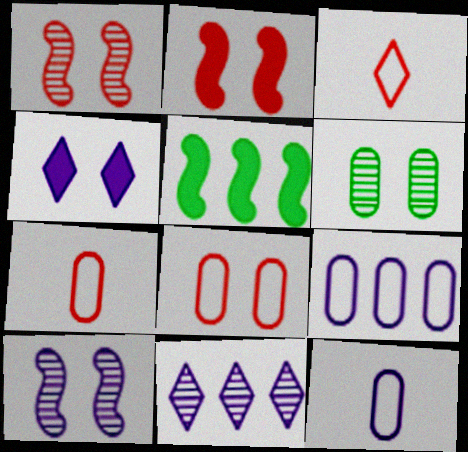[]